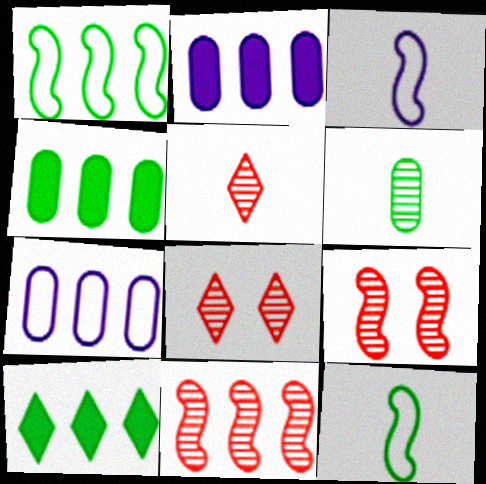[[2, 8, 12], 
[3, 4, 8], 
[7, 10, 11]]